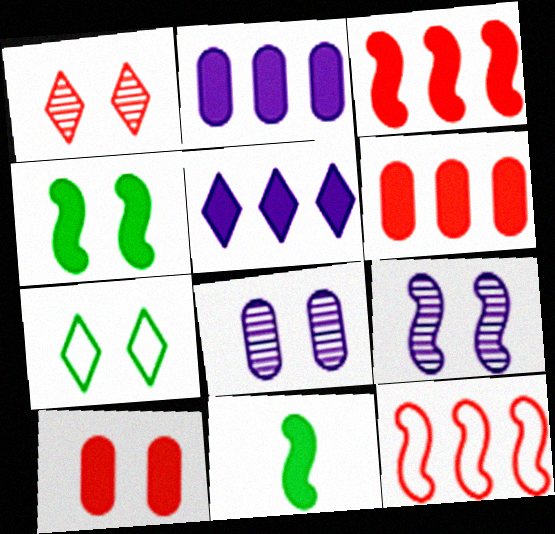[[5, 10, 11], 
[7, 9, 10], 
[9, 11, 12]]